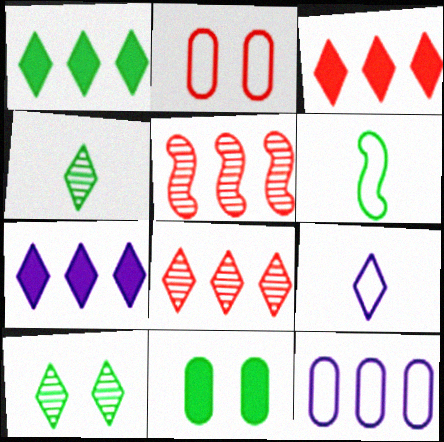[[1, 3, 7], 
[1, 5, 12], 
[3, 9, 10], 
[5, 9, 11]]